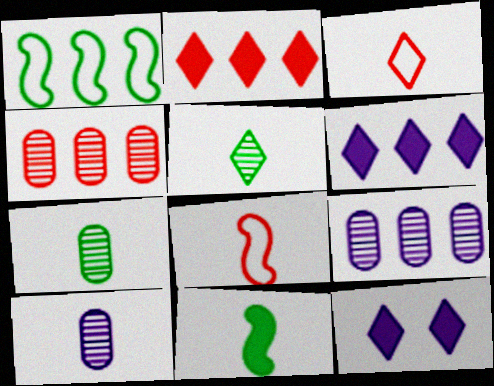[[1, 2, 9], 
[1, 4, 6], 
[3, 10, 11]]